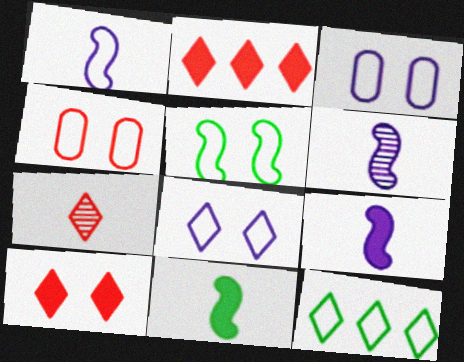[[1, 4, 12], 
[1, 6, 9], 
[4, 5, 8]]